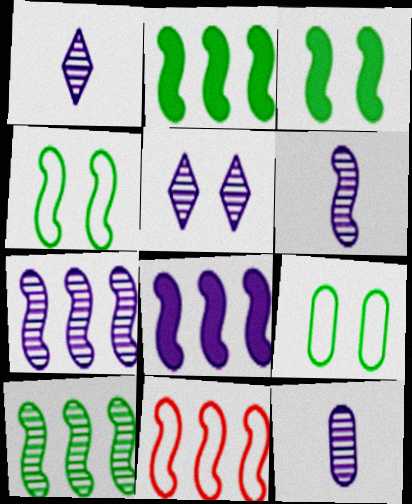[[1, 6, 12], 
[2, 7, 11], 
[3, 6, 11], 
[5, 7, 12], 
[8, 10, 11]]